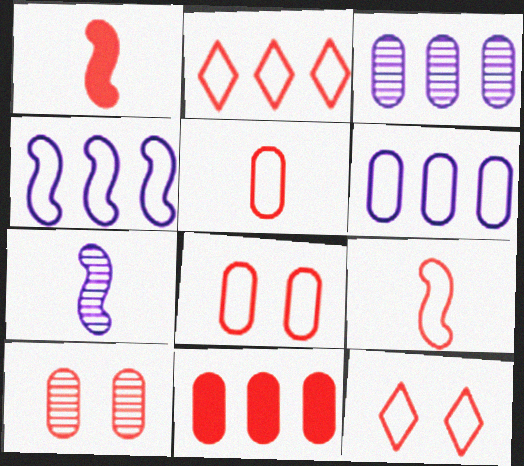[[1, 2, 10], 
[2, 8, 9], 
[5, 10, 11]]